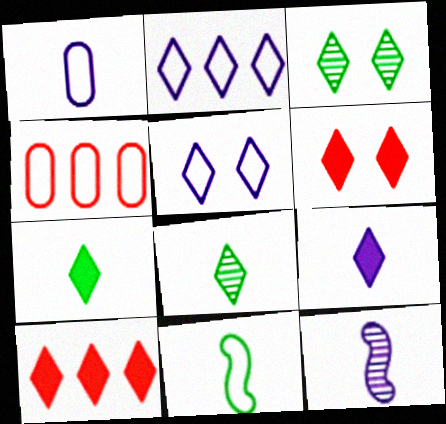[[1, 9, 12], 
[2, 6, 8], 
[3, 5, 6], 
[4, 5, 11], 
[5, 8, 10]]